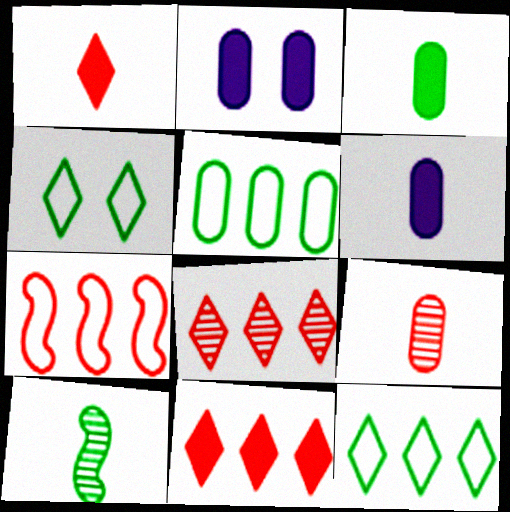[[2, 5, 9]]